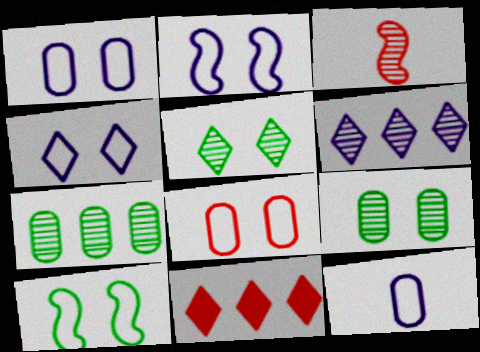[[1, 2, 4], 
[3, 6, 9], 
[3, 8, 11], 
[4, 8, 10]]